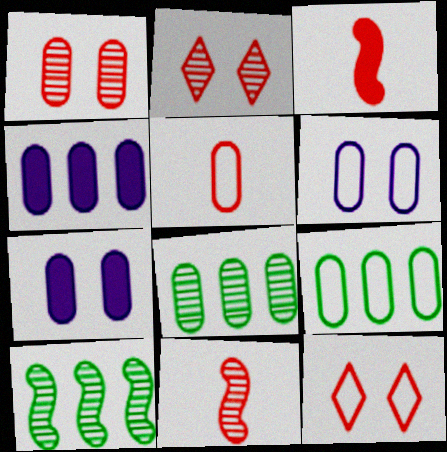[[5, 6, 9], 
[5, 7, 8]]